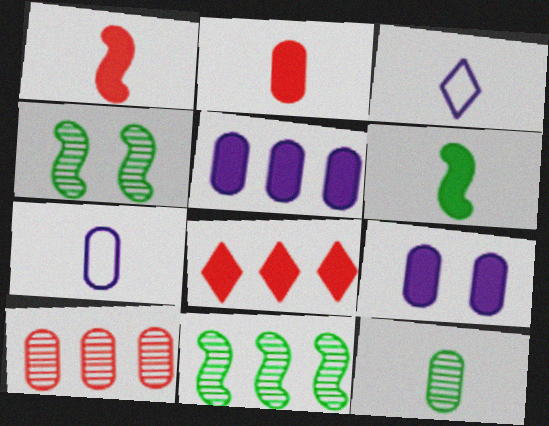[[1, 3, 12], 
[2, 7, 12], 
[4, 7, 8], 
[6, 8, 9]]